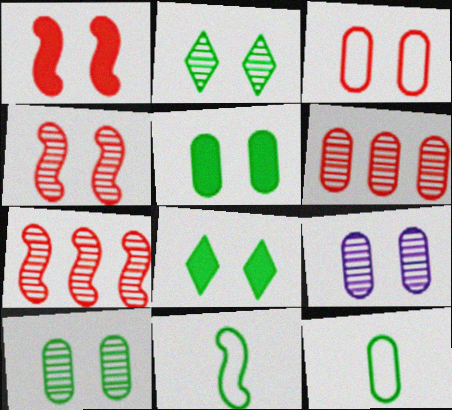[[2, 4, 9], 
[3, 5, 9]]